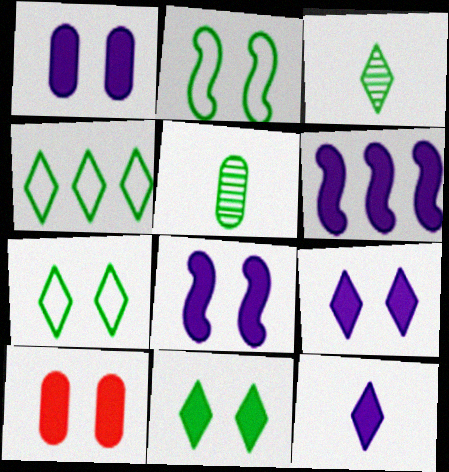[[1, 6, 12], 
[1, 8, 9], 
[3, 4, 11], 
[8, 10, 11]]